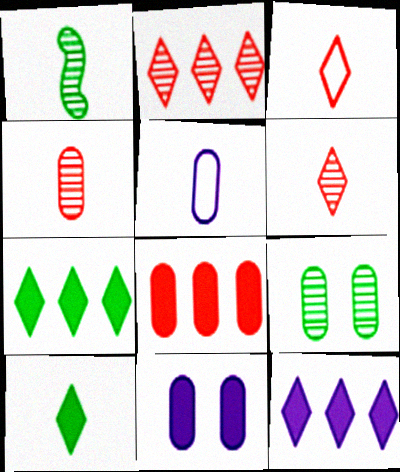[[5, 8, 9]]